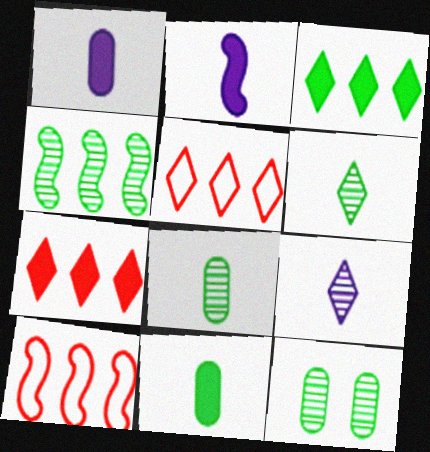[[2, 5, 12], 
[4, 6, 12]]